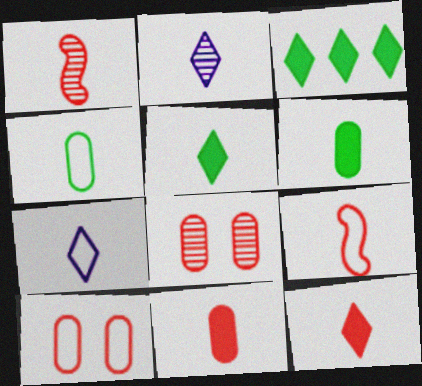[[1, 6, 7], 
[2, 6, 9], 
[4, 7, 9]]